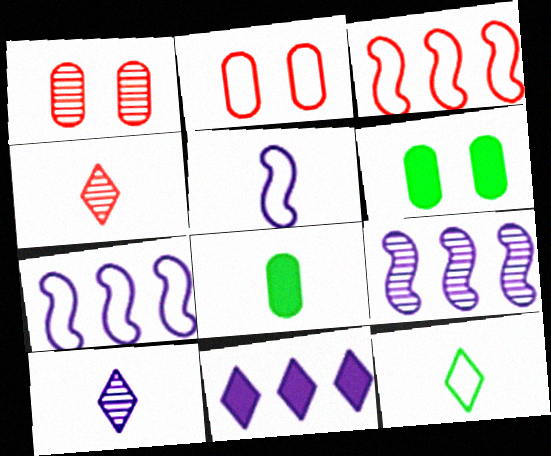[[2, 7, 12], 
[3, 6, 10], 
[4, 5, 8], 
[4, 6, 7]]